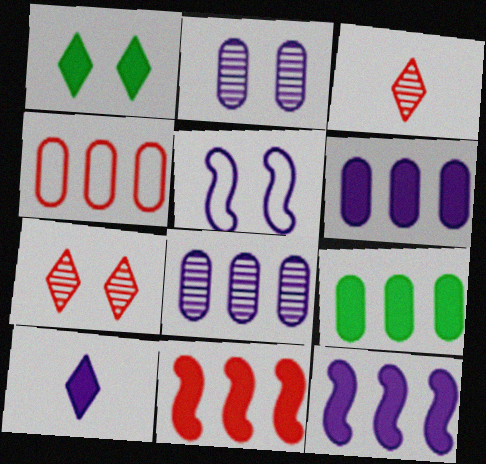[[3, 5, 9], 
[4, 8, 9], 
[5, 8, 10]]